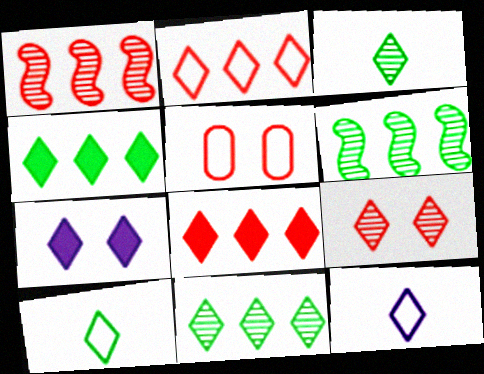[[2, 3, 7], 
[4, 9, 12]]